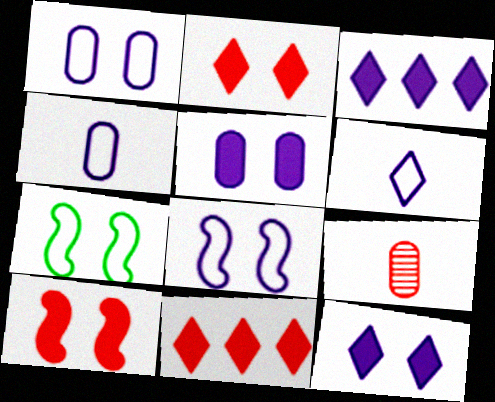[[3, 7, 9]]